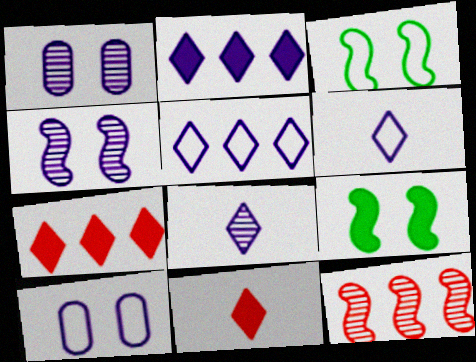[]